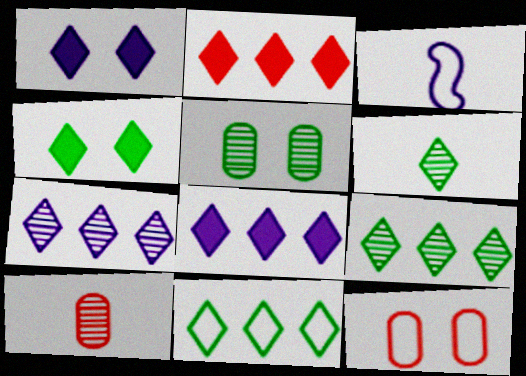[[2, 3, 5], 
[2, 7, 11], 
[3, 11, 12], 
[4, 6, 11]]